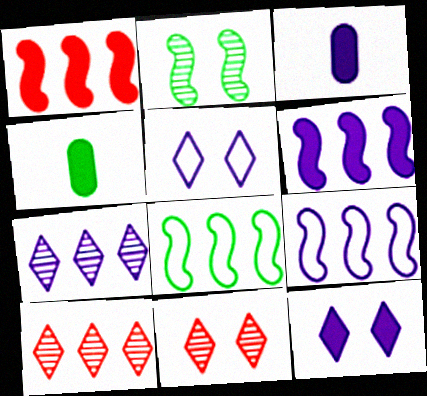[[1, 4, 12], 
[3, 6, 12], 
[3, 8, 11], 
[4, 9, 11]]